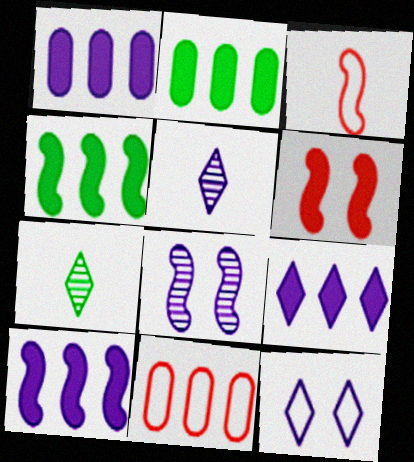[[1, 9, 10], 
[3, 4, 8], 
[5, 9, 12]]